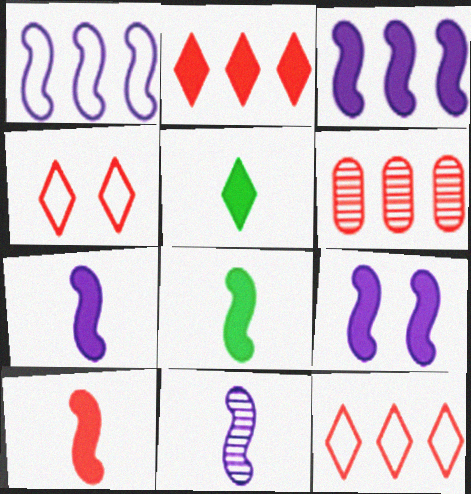[[1, 9, 11], 
[3, 7, 9], 
[4, 6, 10], 
[7, 8, 10]]